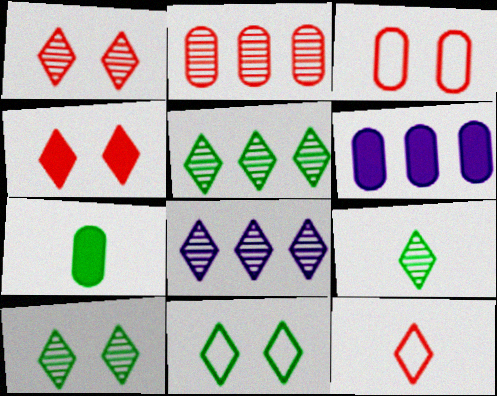[[1, 8, 9], 
[5, 9, 10]]